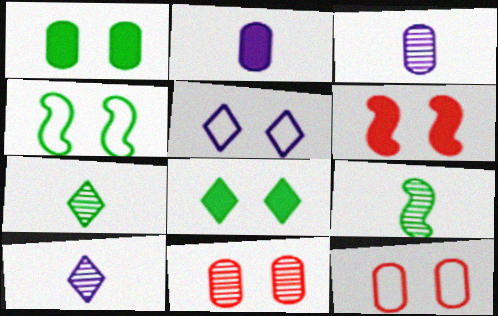[[4, 5, 12]]